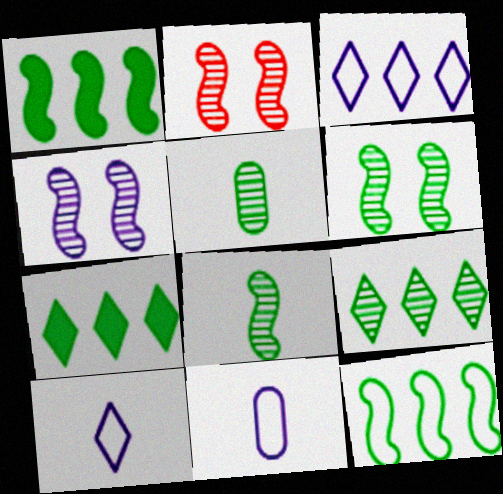[[2, 4, 6], 
[2, 7, 11], 
[5, 6, 9]]